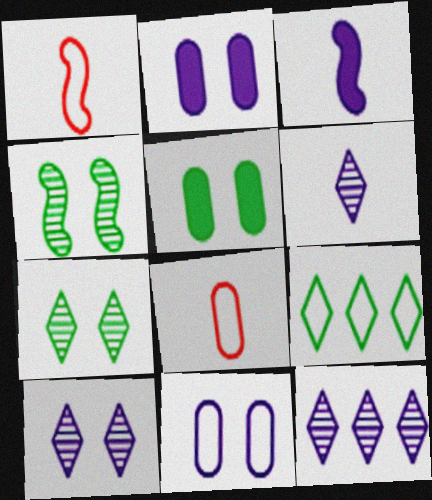[[1, 5, 12], 
[1, 9, 11], 
[3, 11, 12], 
[6, 10, 12]]